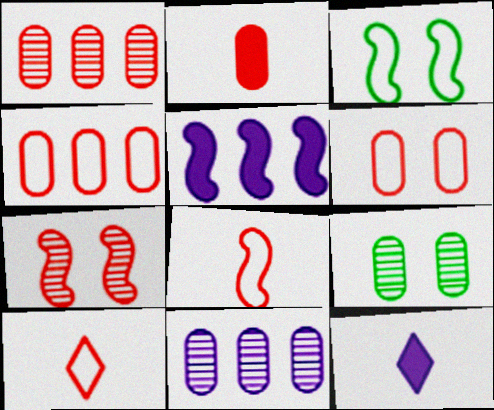[[1, 2, 6], 
[1, 3, 12], 
[5, 9, 10]]